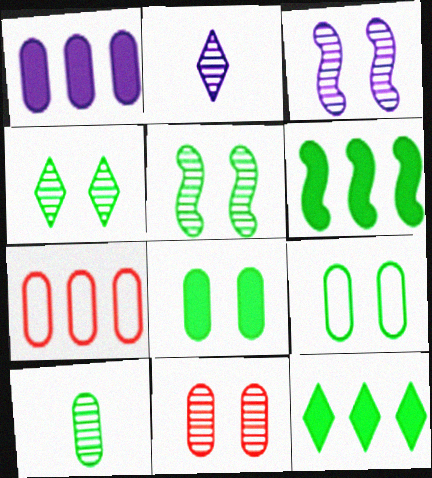[[3, 4, 11]]